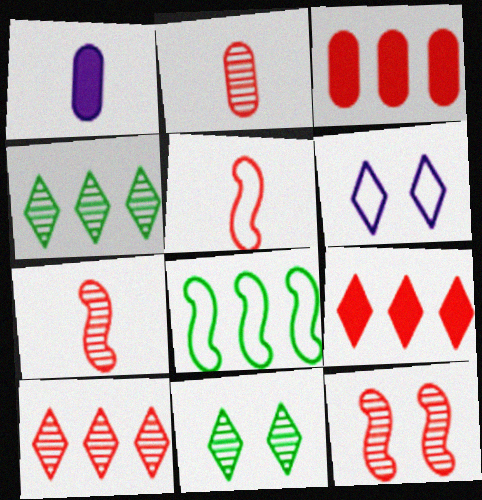[[2, 10, 12]]